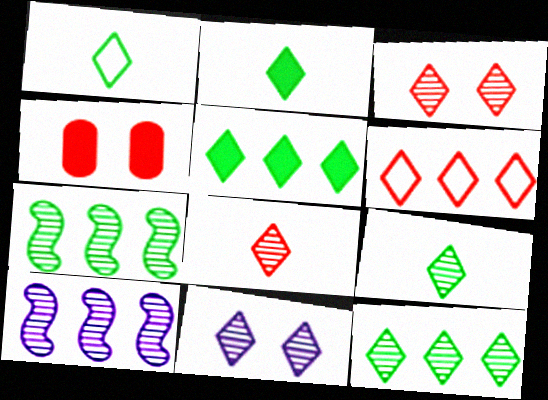[[1, 2, 9], 
[1, 4, 10], 
[2, 6, 11], 
[8, 11, 12]]